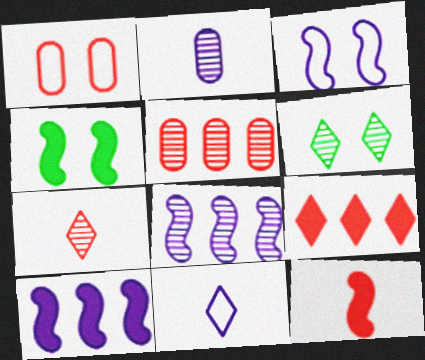[[4, 5, 11], 
[4, 10, 12], 
[6, 9, 11]]